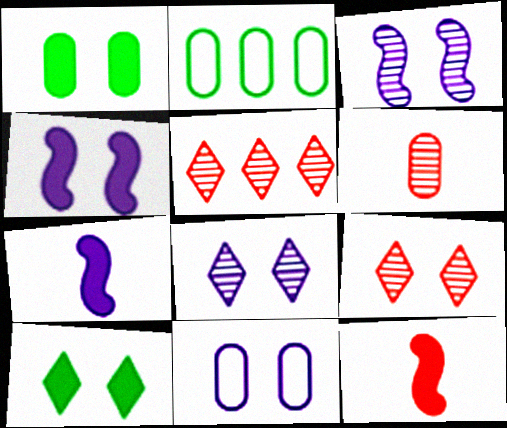[[2, 7, 9], 
[2, 8, 12], 
[4, 8, 11]]